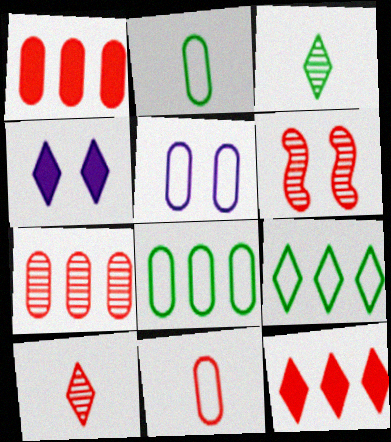[[4, 9, 10], 
[5, 8, 11], 
[6, 7, 10], 
[6, 11, 12]]